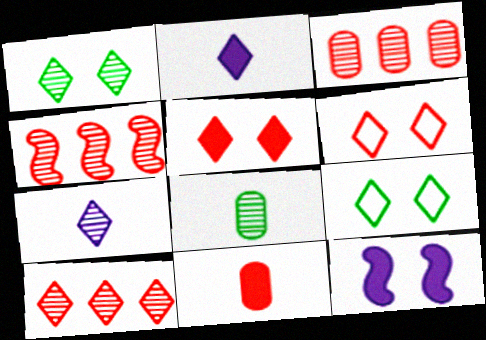[[1, 7, 10], 
[2, 9, 10], 
[3, 4, 10], 
[4, 6, 11]]